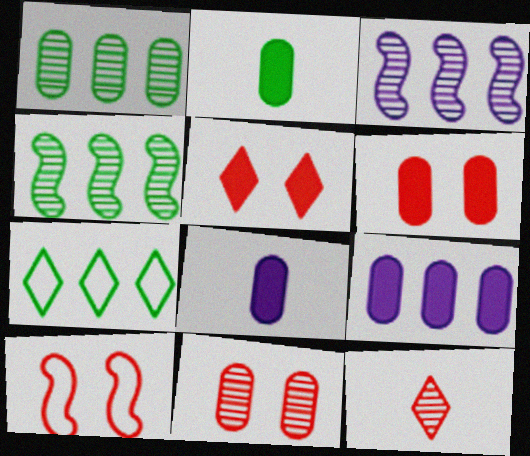[[2, 6, 9], 
[5, 10, 11]]